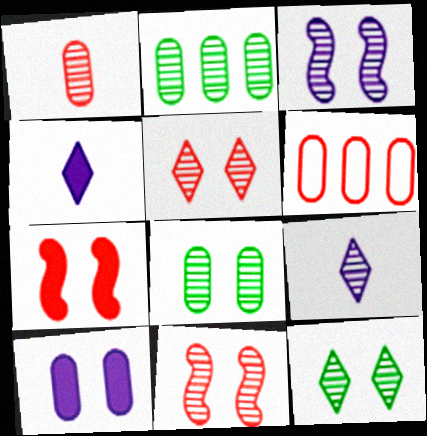[[2, 9, 11], 
[3, 5, 8]]